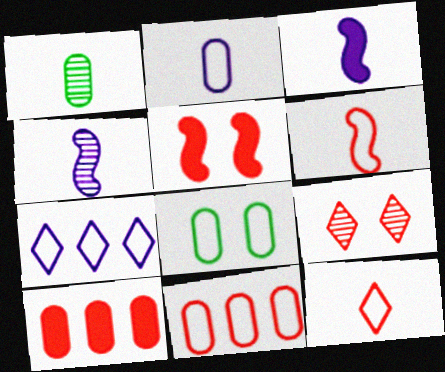[[1, 3, 12], 
[1, 5, 7], 
[2, 8, 11], 
[6, 7, 8], 
[6, 9, 10]]